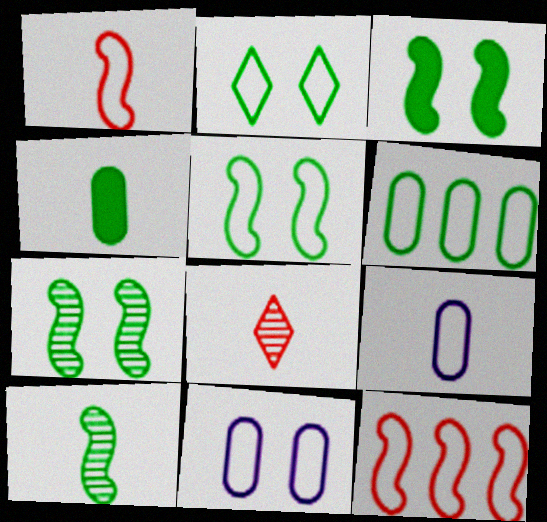[[2, 9, 12], 
[3, 5, 7]]